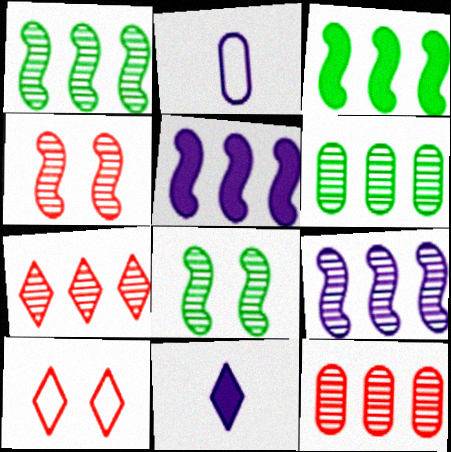[[6, 7, 9]]